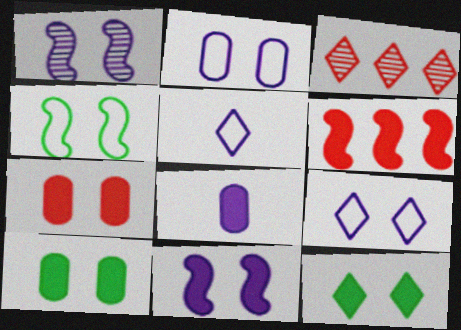[[3, 4, 8], 
[3, 5, 12], 
[6, 8, 12], 
[7, 11, 12]]